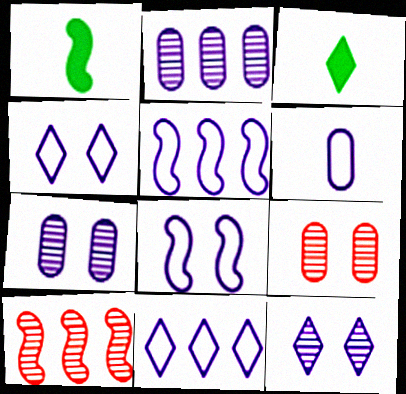[[1, 8, 10], 
[1, 9, 11], 
[3, 5, 9], 
[4, 5, 6], 
[6, 8, 11]]